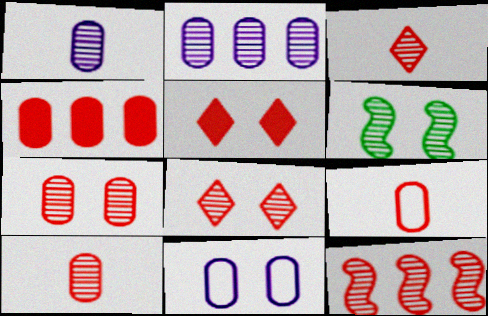[[2, 3, 6], 
[3, 7, 12], 
[4, 7, 9], 
[5, 6, 11], 
[5, 9, 12], 
[8, 10, 12]]